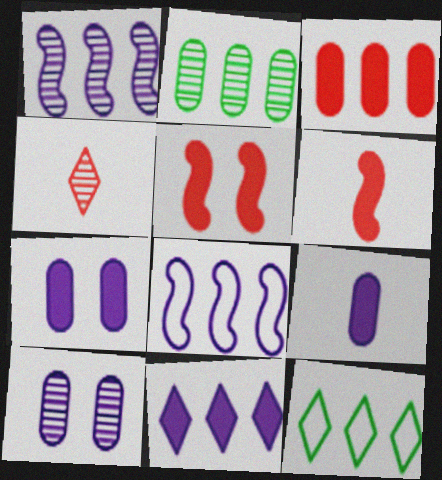[[1, 3, 12], 
[6, 10, 12]]